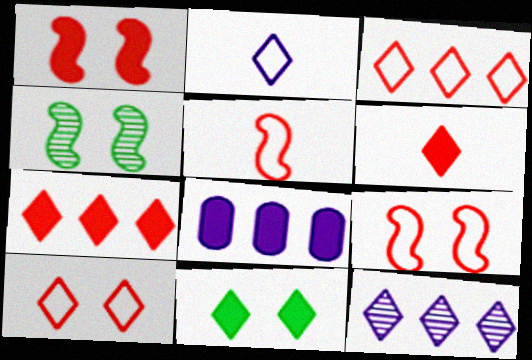[]